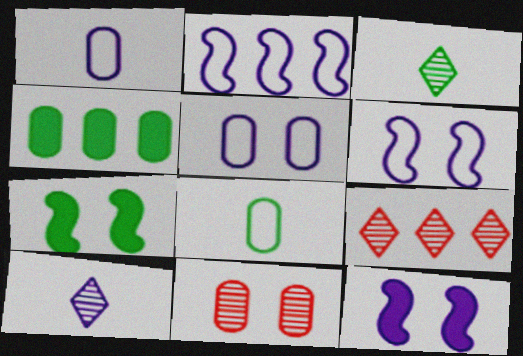[[1, 4, 11], 
[1, 7, 9], 
[2, 4, 9], 
[8, 9, 12]]